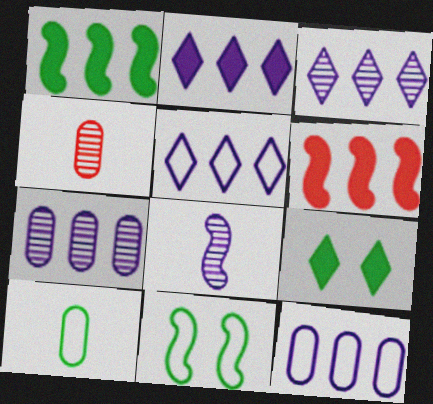[[2, 3, 5], 
[2, 4, 11], 
[6, 8, 11]]